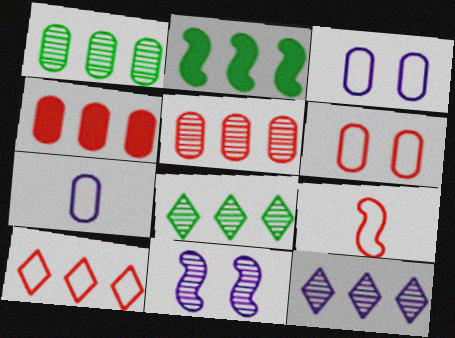[[2, 9, 11], 
[6, 9, 10]]